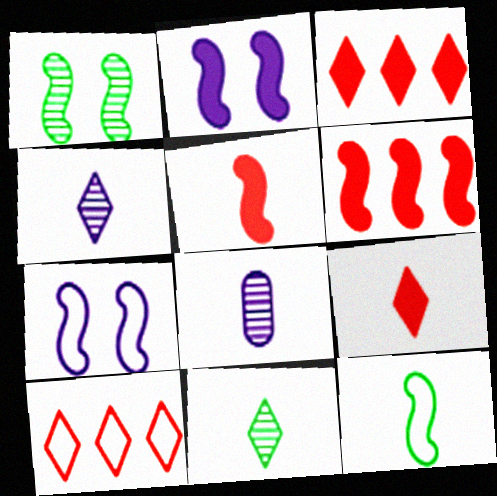[[8, 9, 12]]